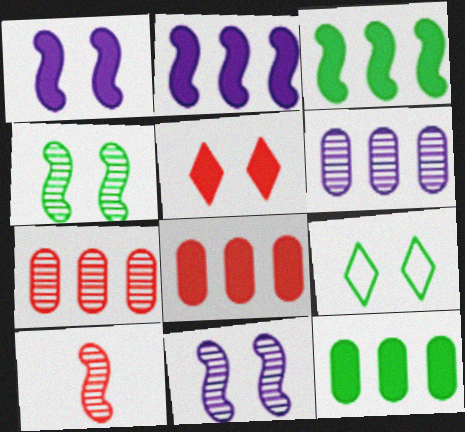[]